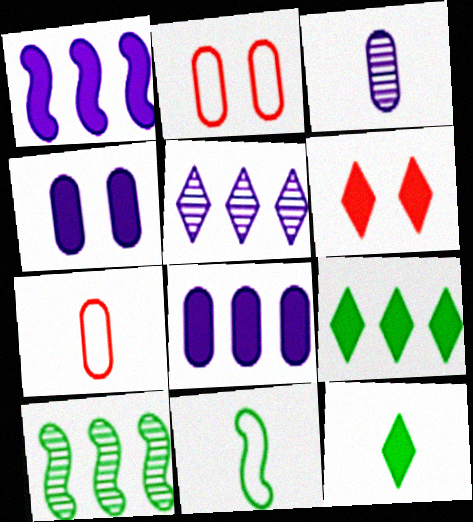[]